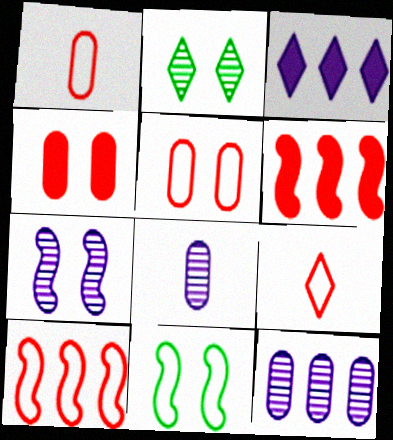[[2, 3, 9], 
[5, 9, 10]]